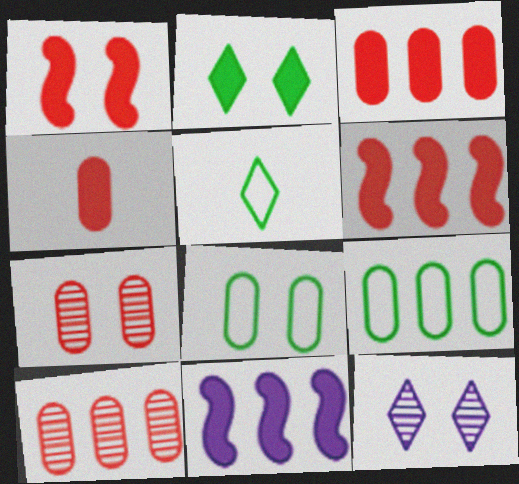[[1, 8, 12], 
[2, 4, 11], 
[5, 7, 11]]